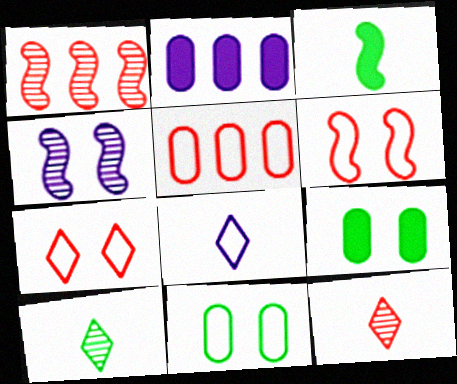[[1, 8, 9], 
[2, 4, 8], 
[2, 6, 10], 
[4, 7, 9]]